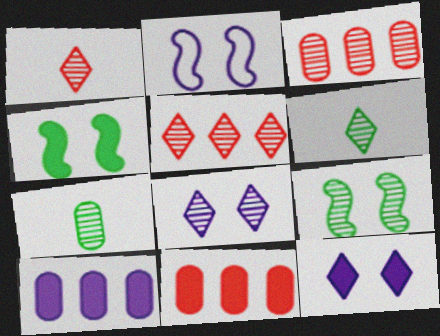[[2, 6, 11], 
[5, 6, 8]]